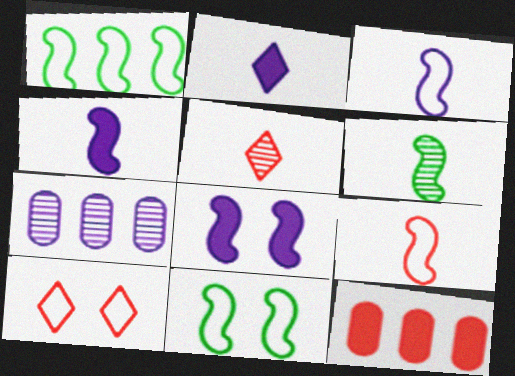[[4, 6, 9]]